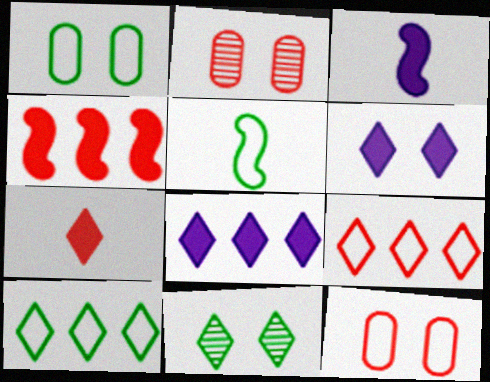[[1, 5, 10], 
[2, 3, 10], 
[2, 5, 8]]